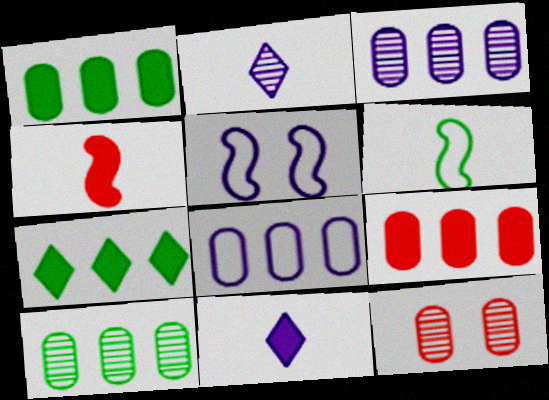[[3, 5, 11], 
[8, 9, 10]]